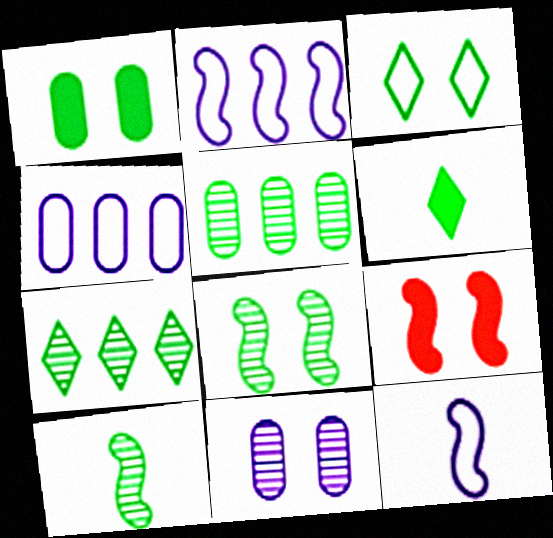[[1, 3, 8], 
[2, 9, 10], 
[3, 6, 7], 
[3, 9, 11]]